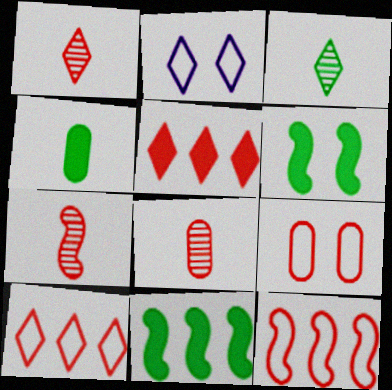[[1, 7, 8], 
[2, 3, 5], 
[2, 8, 11], 
[5, 7, 9]]